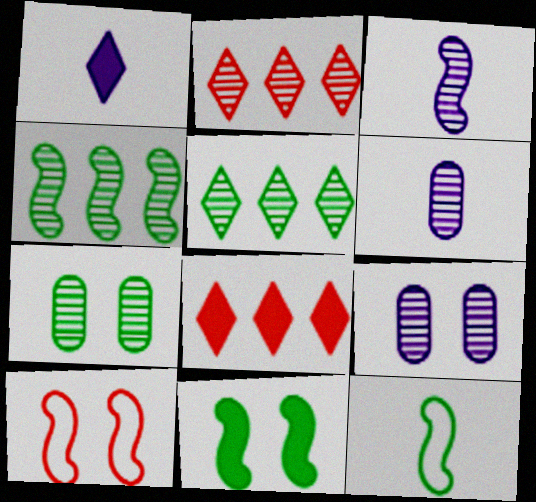[[2, 3, 7], 
[4, 11, 12], 
[8, 9, 12]]